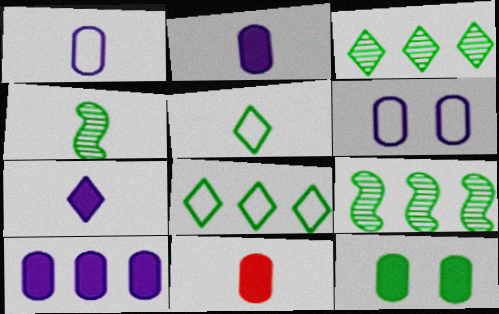[[4, 8, 12], 
[5, 9, 12], 
[10, 11, 12]]